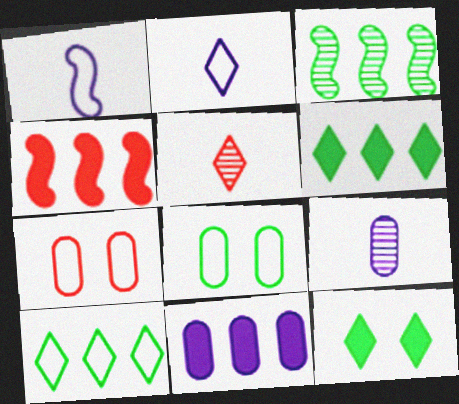[[1, 7, 10], 
[4, 5, 7], 
[4, 6, 11]]